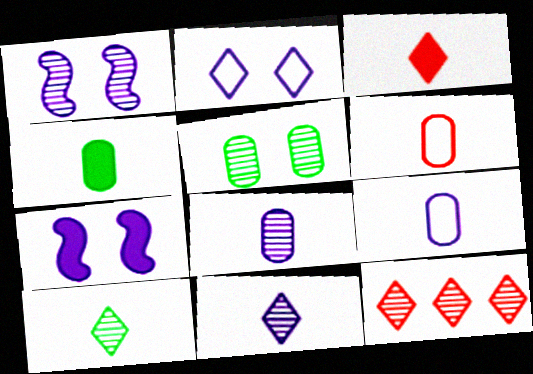[[4, 6, 8]]